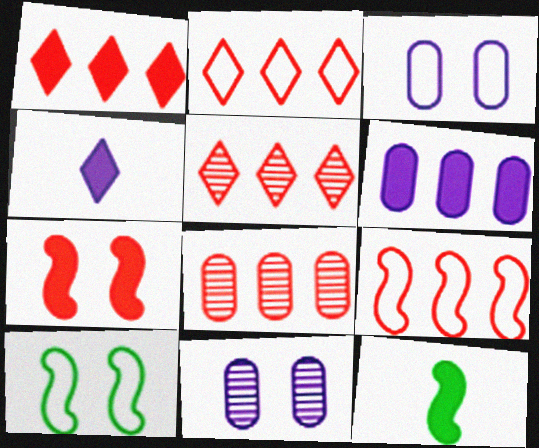[[1, 2, 5], 
[1, 8, 9], 
[2, 11, 12], 
[3, 5, 12], 
[4, 8, 10]]